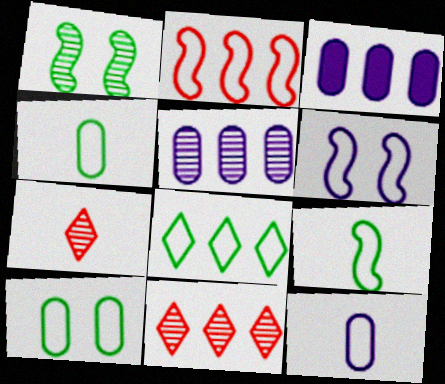[[1, 5, 7], 
[2, 6, 9], 
[8, 9, 10]]